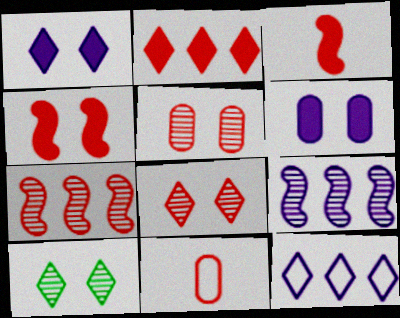[]